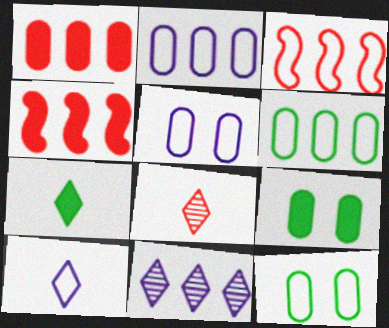[[3, 10, 12], 
[4, 6, 11], 
[7, 8, 10]]